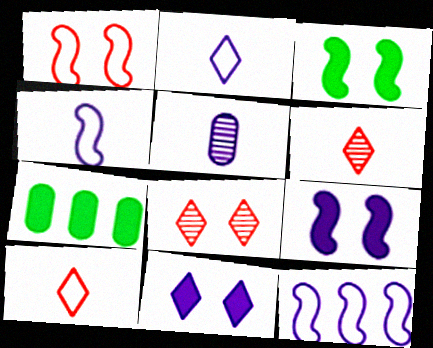[[4, 7, 8], 
[5, 11, 12]]